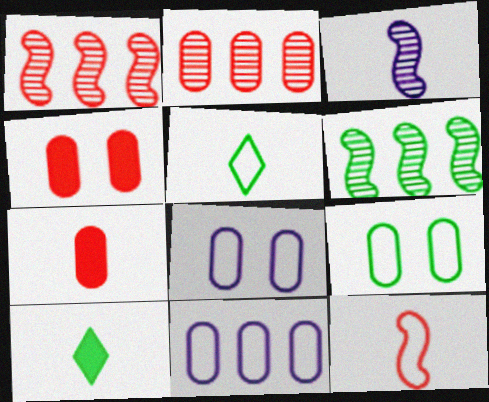[[1, 8, 10], 
[3, 5, 7], 
[6, 9, 10]]